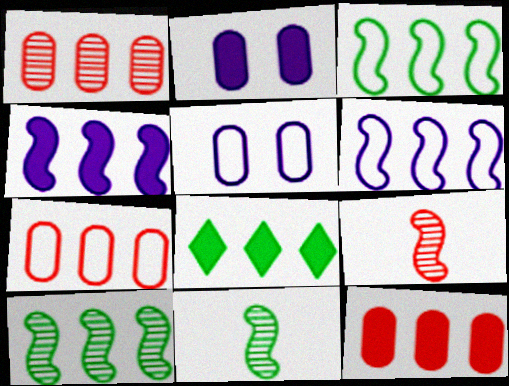[[1, 6, 8], 
[1, 7, 12], 
[4, 8, 12], 
[5, 8, 9]]